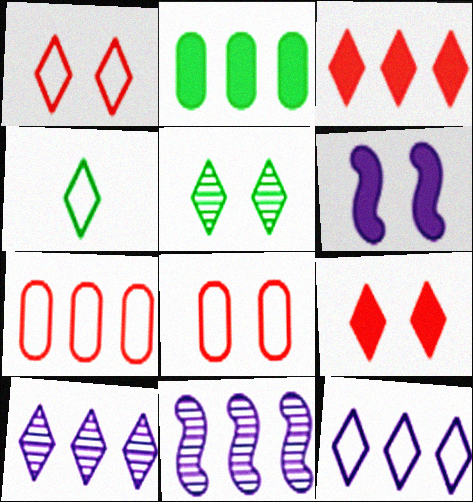[[1, 4, 12], 
[4, 9, 10], 
[5, 6, 8]]